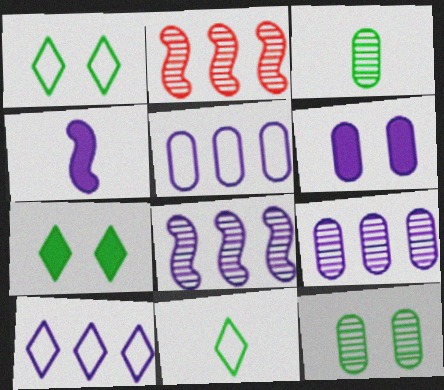[[2, 6, 11]]